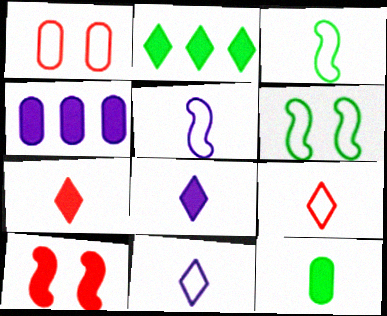[]